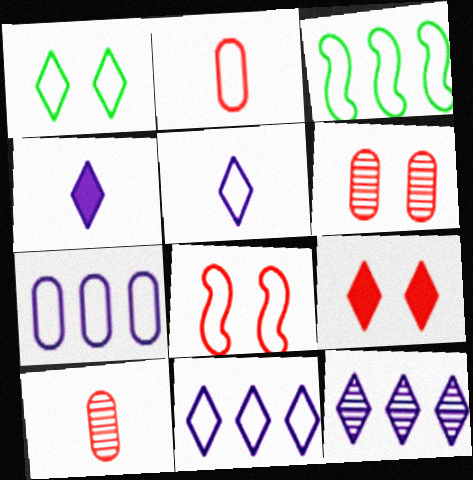[[3, 4, 6], 
[6, 8, 9]]